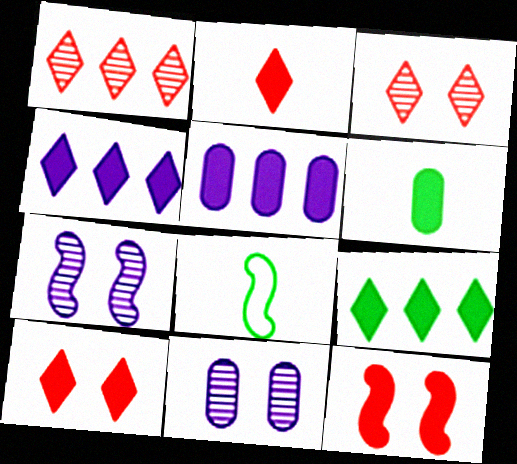[[3, 5, 8], 
[4, 6, 12]]